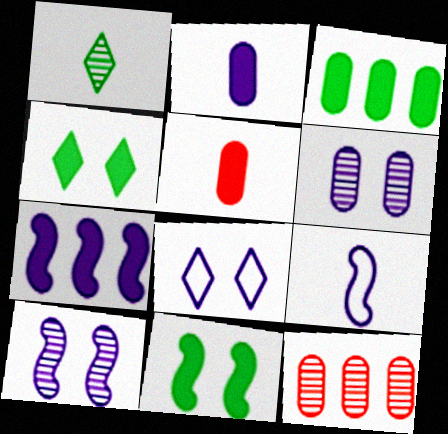[[1, 5, 9], 
[1, 10, 12], 
[4, 5, 7], 
[4, 9, 12], 
[7, 9, 10]]